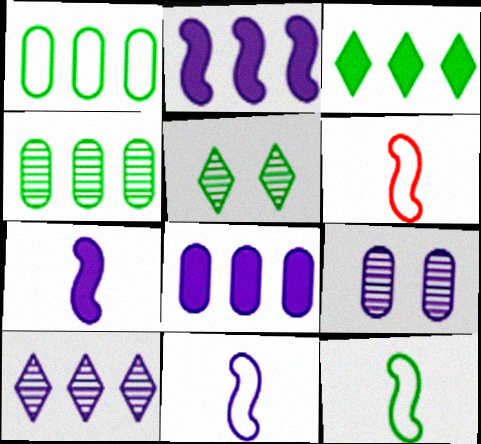[[3, 6, 9], 
[5, 6, 8], 
[6, 11, 12]]